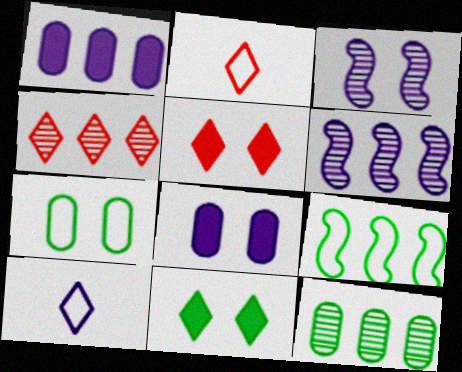[[1, 3, 10], 
[1, 4, 9], 
[2, 4, 5], 
[3, 5, 7], 
[4, 6, 12], 
[4, 10, 11], 
[6, 8, 10]]